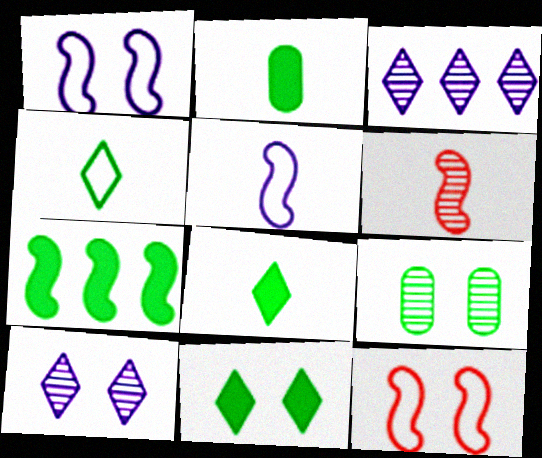[[1, 6, 7], 
[2, 3, 12], 
[2, 7, 11], 
[3, 6, 9], 
[4, 7, 9]]